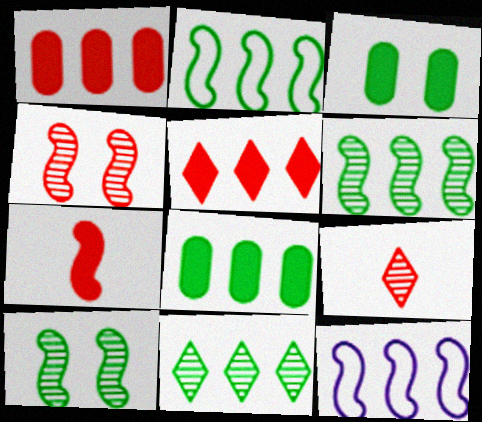[[1, 11, 12], 
[2, 8, 11], 
[3, 9, 12], 
[7, 10, 12]]